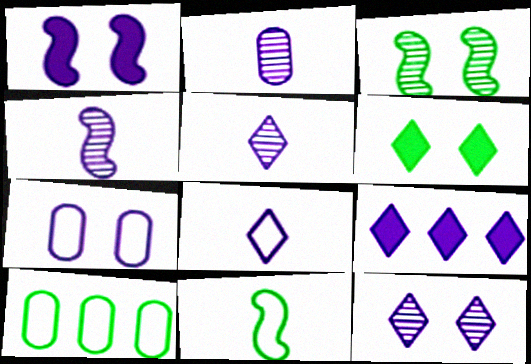[[1, 7, 12], 
[2, 4, 5], 
[4, 7, 9], 
[8, 9, 12]]